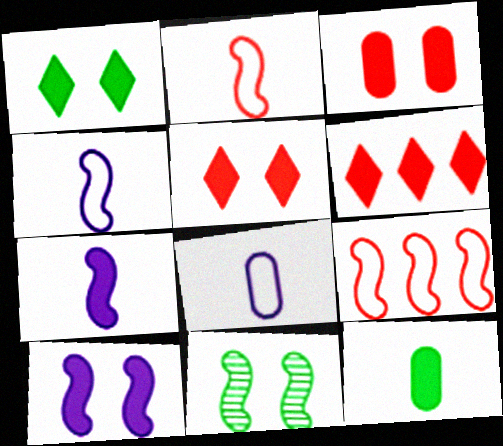[[1, 3, 10], 
[6, 8, 11], 
[6, 10, 12], 
[7, 9, 11]]